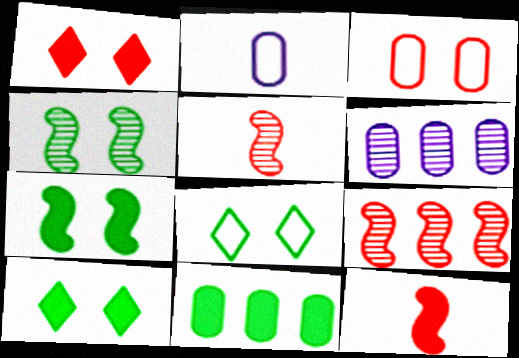[[2, 9, 10], 
[6, 8, 12]]